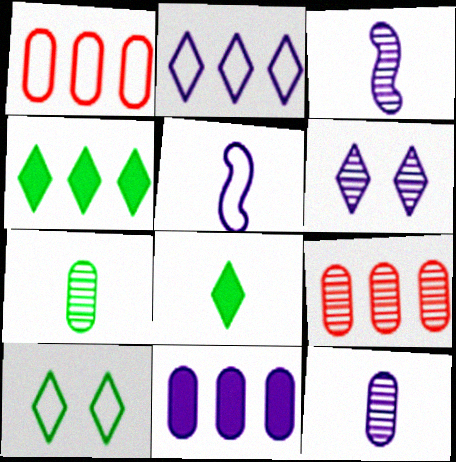[[1, 5, 10], 
[5, 6, 11]]